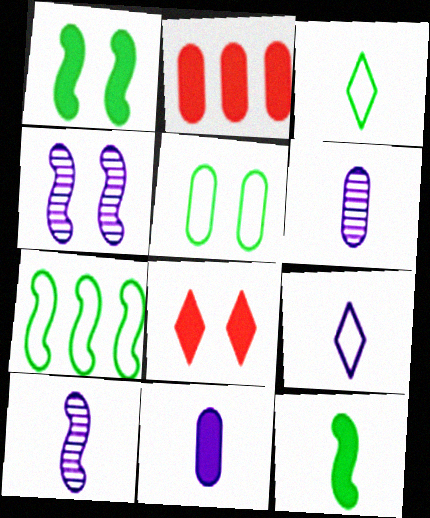[[2, 3, 4], 
[2, 5, 6], 
[3, 5, 7], 
[4, 5, 8], 
[6, 7, 8], 
[9, 10, 11]]